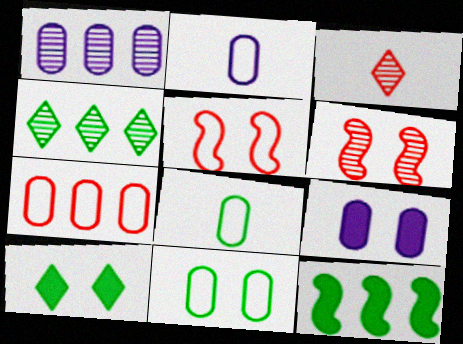[[1, 2, 9], 
[2, 7, 11]]